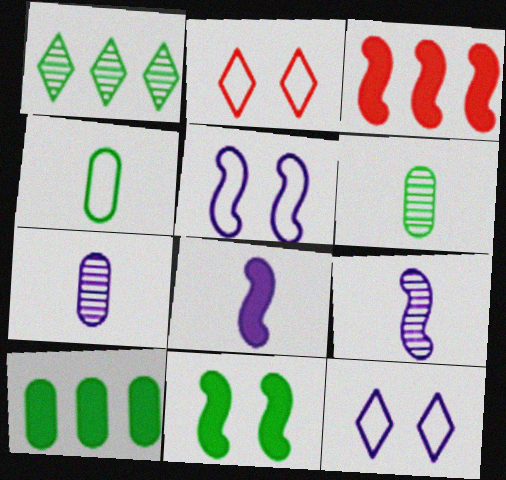[[1, 4, 11], 
[2, 9, 10], 
[3, 6, 12], 
[3, 8, 11]]